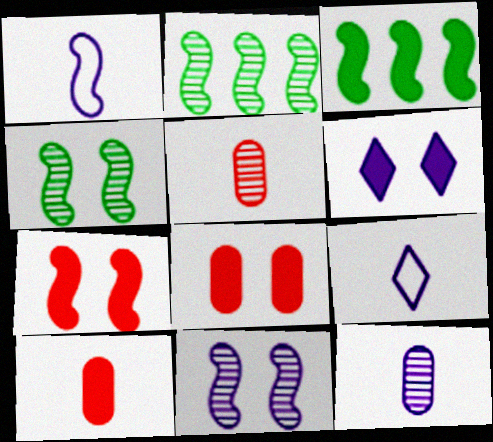[[1, 2, 7], 
[2, 8, 9], 
[3, 6, 10]]